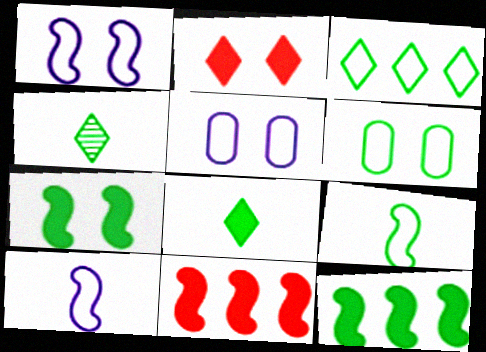[[3, 6, 9], 
[4, 5, 11], 
[4, 6, 12]]